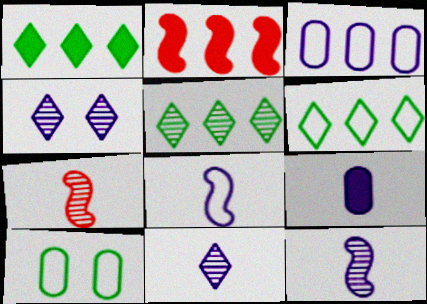[[1, 5, 6], 
[2, 3, 5], 
[2, 10, 11], 
[8, 9, 11]]